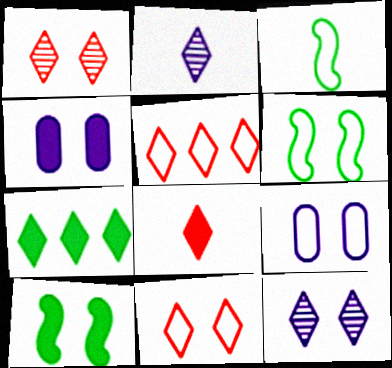[[1, 4, 6], 
[1, 5, 8], 
[1, 9, 10], 
[2, 7, 11], 
[3, 5, 9], 
[6, 9, 11]]